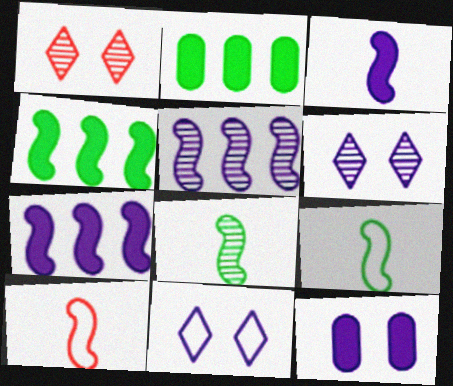[[2, 6, 10], 
[3, 8, 10]]